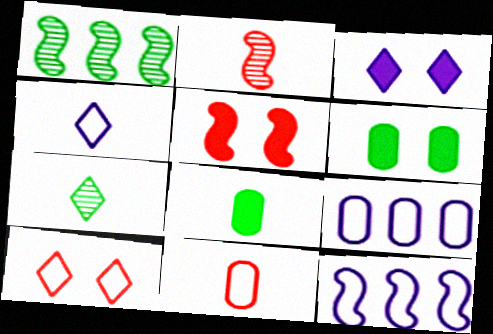[[1, 3, 11], 
[2, 4, 8], 
[3, 5, 6], 
[5, 7, 9]]